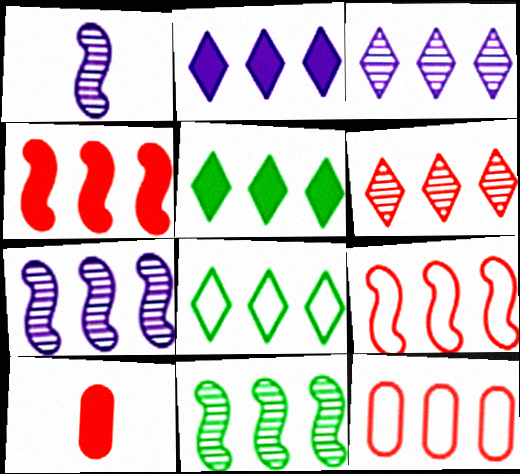[[2, 6, 8], 
[2, 11, 12], 
[4, 6, 12], 
[5, 7, 12]]